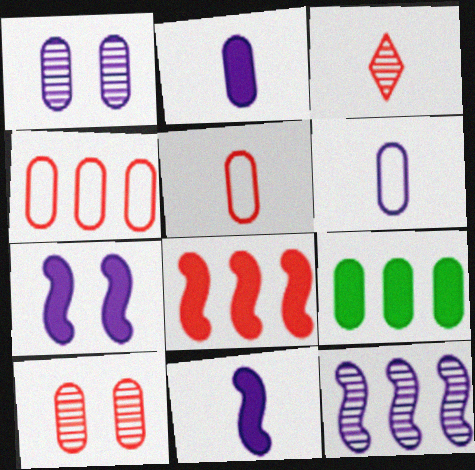[[1, 5, 9], 
[6, 9, 10]]